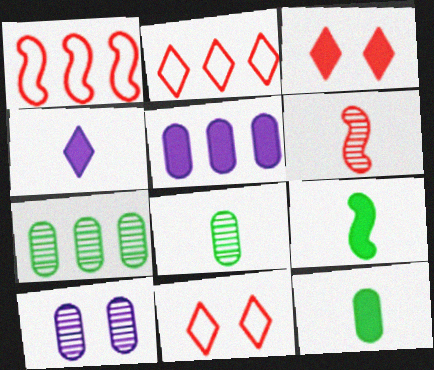[[2, 9, 10], 
[3, 5, 9]]